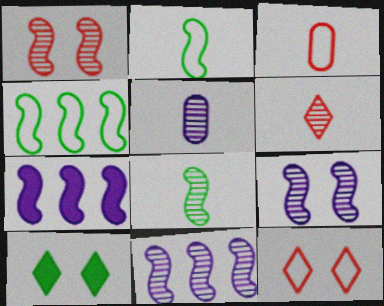[[1, 2, 7], 
[1, 8, 11], 
[3, 10, 11], 
[5, 6, 8]]